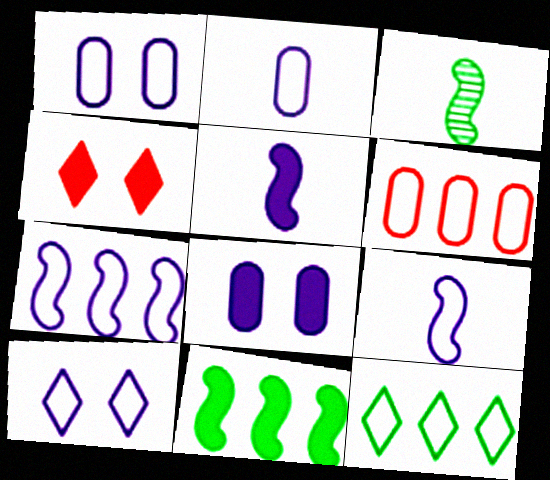[[2, 7, 10], 
[6, 7, 12]]